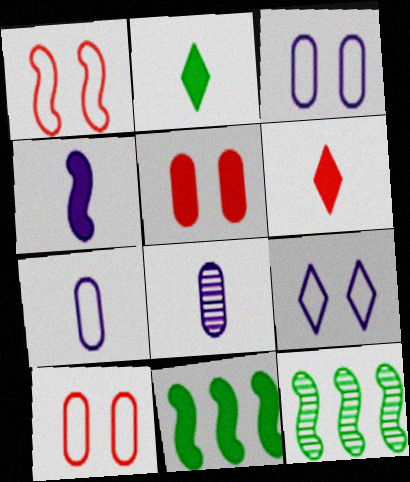[[1, 4, 12], 
[3, 6, 12]]